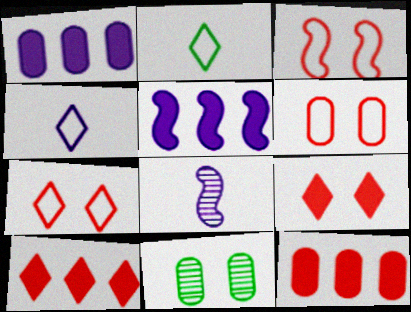[[3, 6, 7]]